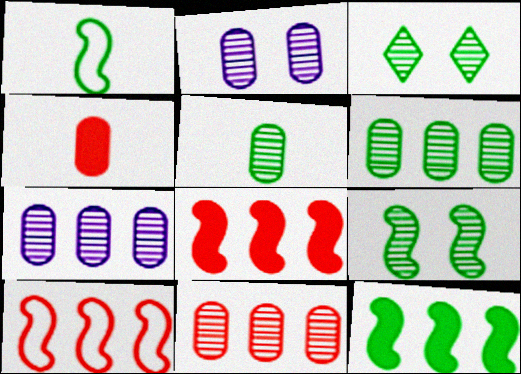[[1, 9, 12], 
[2, 5, 11], 
[6, 7, 11]]